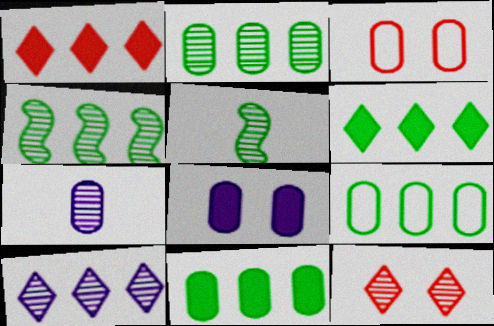[[2, 9, 11], 
[3, 7, 11], 
[4, 6, 9], 
[4, 7, 12]]